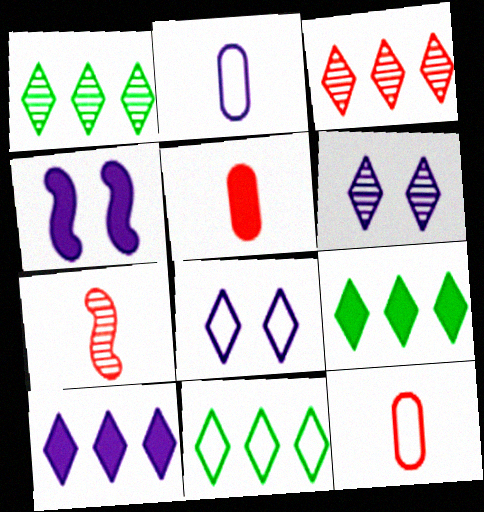[[1, 4, 12], 
[1, 9, 11], 
[3, 10, 11], 
[4, 5, 9]]